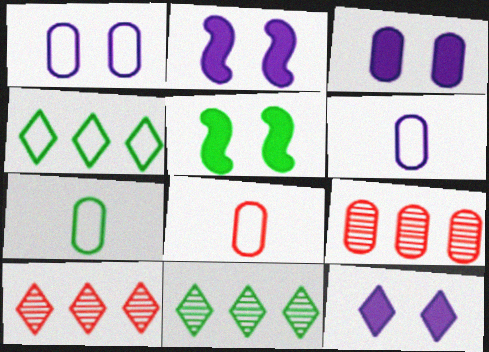[[2, 3, 12], 
[2, 7, 10], 
[2, 8, 11], 
[3, 7, 9], 
[5, 6, 10], 
[5, 7, 11], 
[6, 7, 8]]